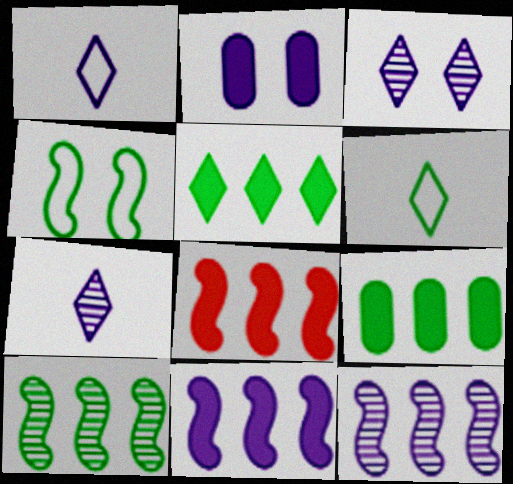[[1, 2, 12]]